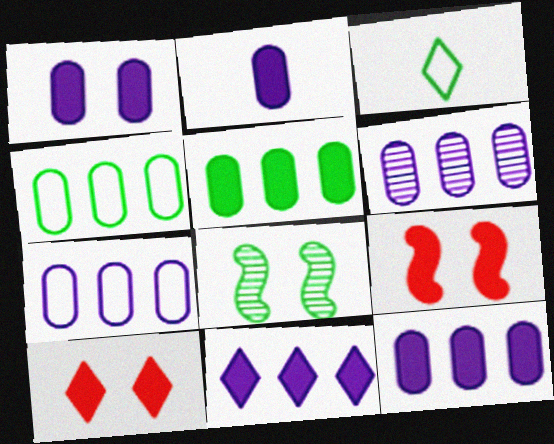[[1, 2, 12], 
[3, 5, 8], 
[3, 6, 9], 
[6, 7, 12]]